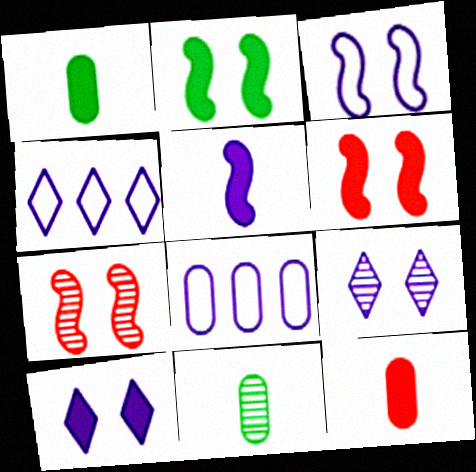[[1, 4, 7], 
[2, 3, 7], 
[4, 6, 11], 
[5, 8, 9]]